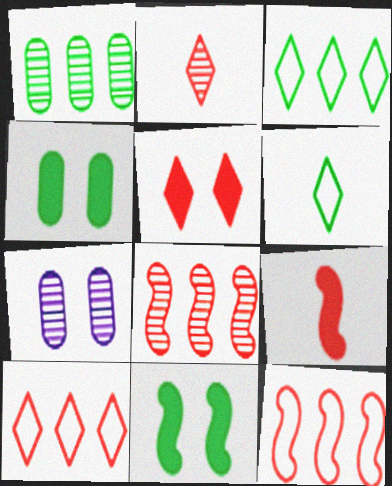[[1, 6, 11], 
[2, 5, 10], 
[3, 7, 9]]